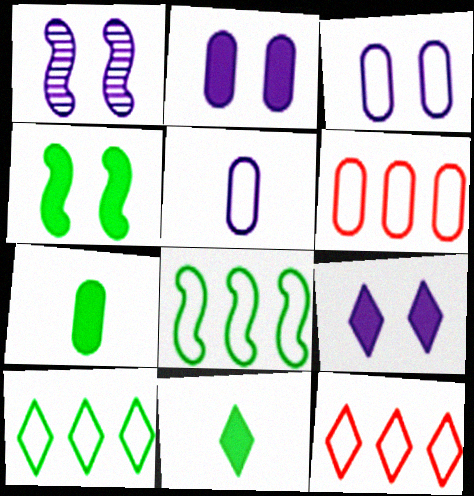[[1, 3, 9], 
[1, 6, 11], 
[1, 7, 12]]